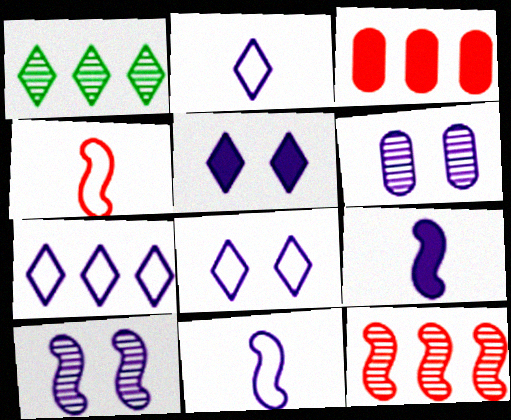[[2, 7, 8], 
[6, 7, 9]]